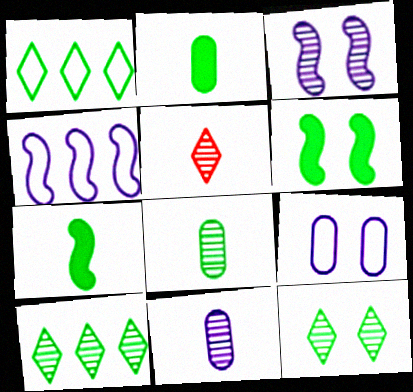[[1, 6, 8]]